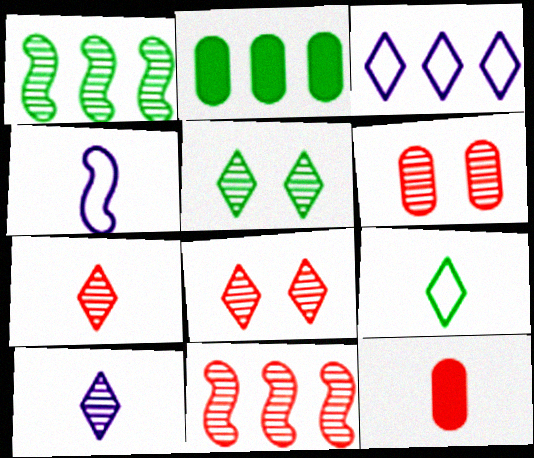[[1, 6, 10], 
[2, 3, 11], 
[2, 4, 8], 
[6, 7, 11]]